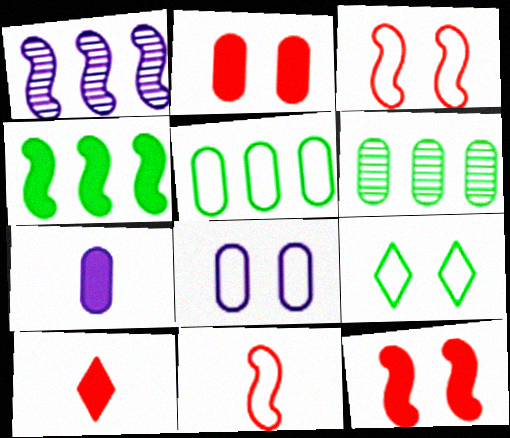[[3, 8, 9]]